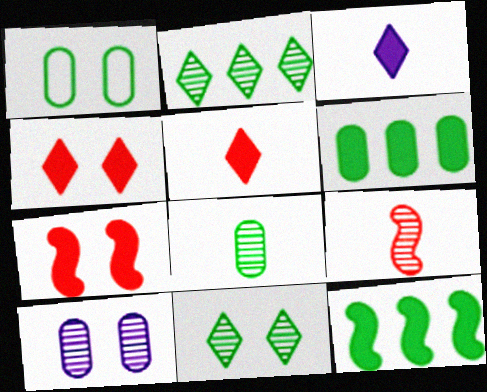[[1, 6, 8], 
[2, 9, 10], 
[3, 6, 7]]